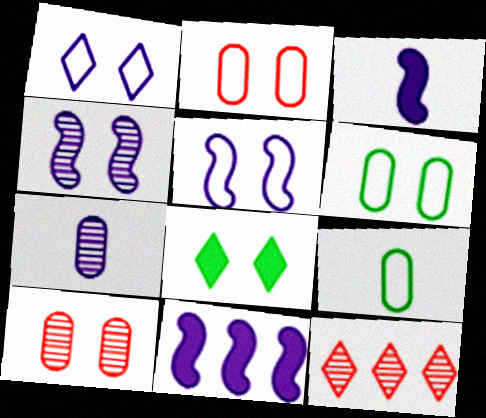[[1, 7, 11], 
[2, 4, 8], 
[3, 6, 12], 
[5, 8, 10]]